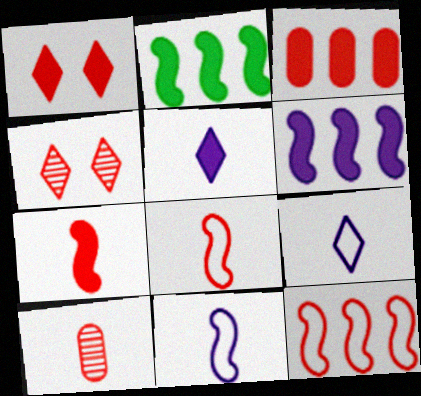[[1, 3, 7], 
[1, 10, 12], 
[3, 4, 8]]